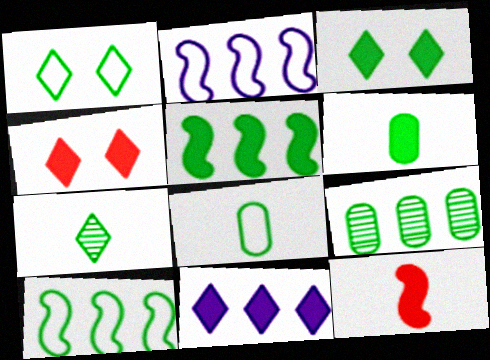[[1, 8, 10], 
[3, 5, 6]]